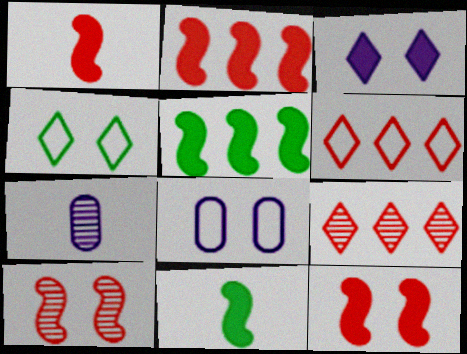[[1, 2, 12], 
[2, 4, 7], 
[8, 9, 11]]